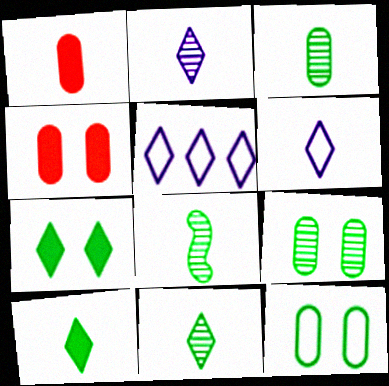[[1, 6, 8], 
[3, 8, 11], 
[4, 5, 8]]